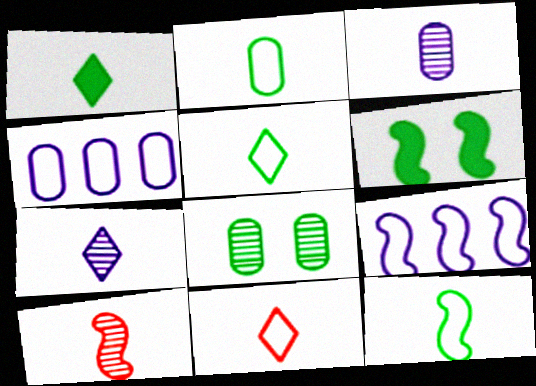[[1, 7, 11], 
[2, 5, 12], 
[6, 9, 10]]